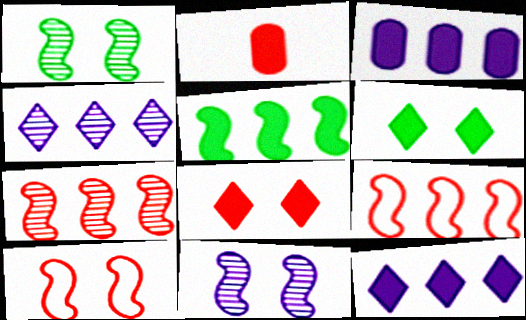[]